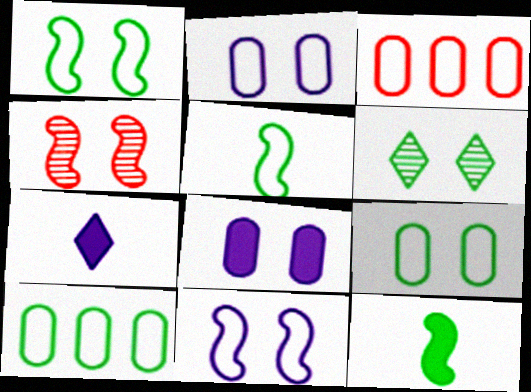[[4, 7, 10], 
[6, 10, 12]]